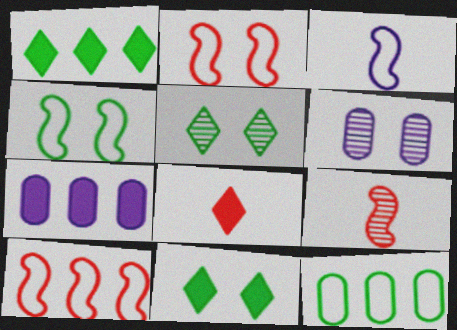[[2, 6, 11], 
[3, 4, 10]]